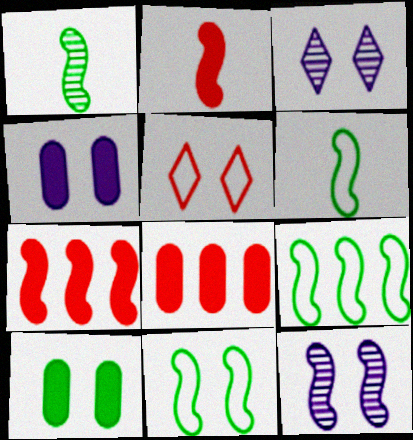[[2, 9, 12], 
[3, 6, 8], 
[5, 10, 12], 
[6, 7, 12], 
[6, 9, 11]]